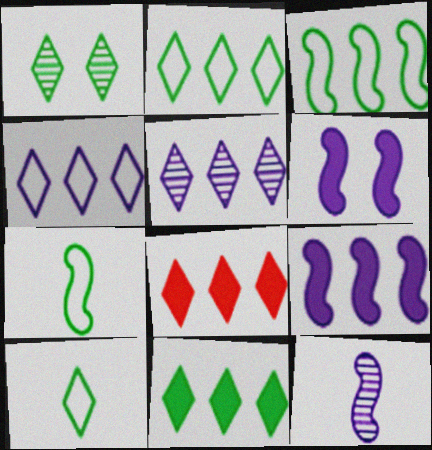[[1, 10, 11], 
[2, 5, 8]]